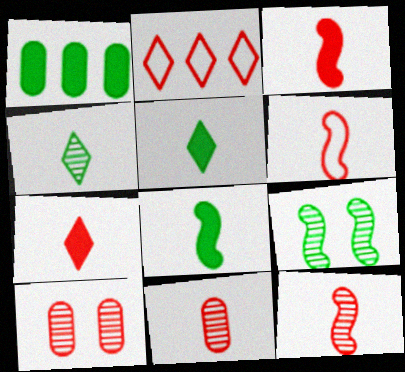[[2, 3, 10], 
[3, 6, 12], 
[6, 7, 11]]